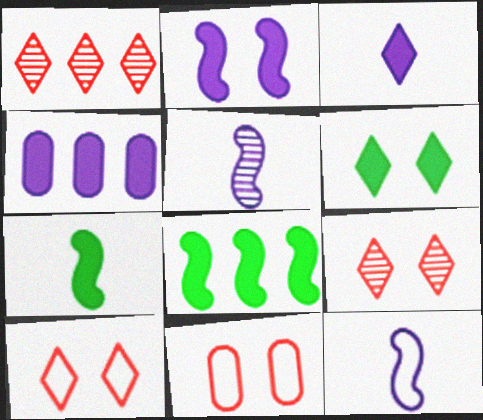[[2, 3, 4]]